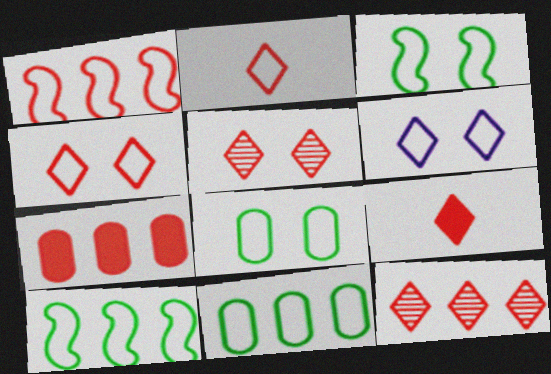[[1, 7, 12], 
[4, 9, 12]]